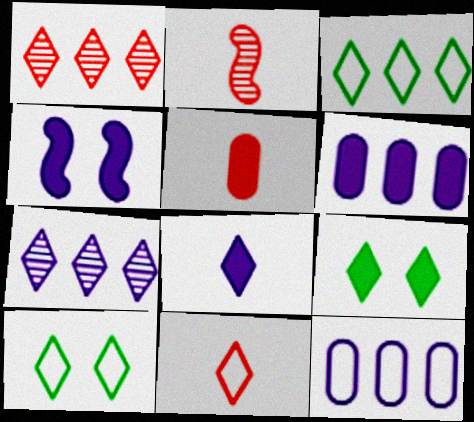[[1, 8, 10], 
[2, 5, 11], 
[2, 6, 10], 
[2, 9, 12], 
[4, 6, 8], 
[7, 9, 11]]